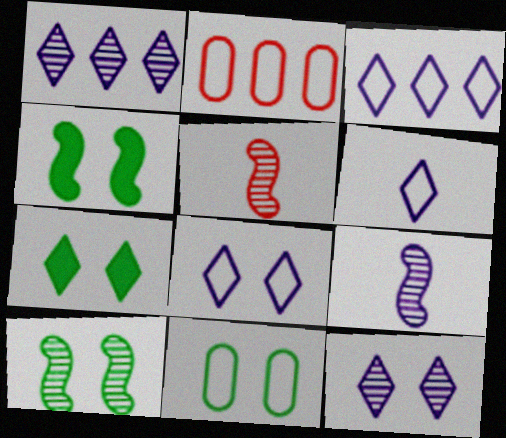[[2, 7, 9], 
[3, 6, 8], 
[7, 10, 11]]